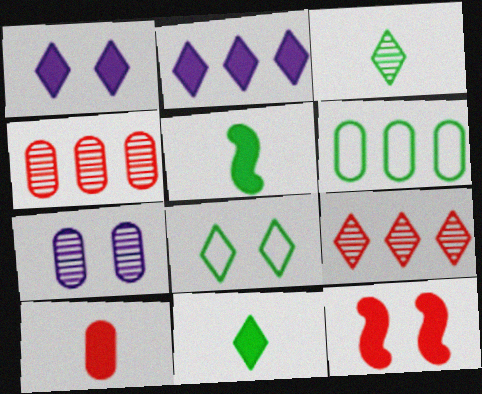[[6, 7, 10], 
[7, 8, 12]]